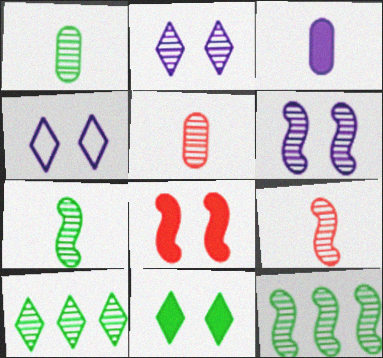[[2, 5, 12], 
[5, 6, 10], 
[6, 9, 12]]